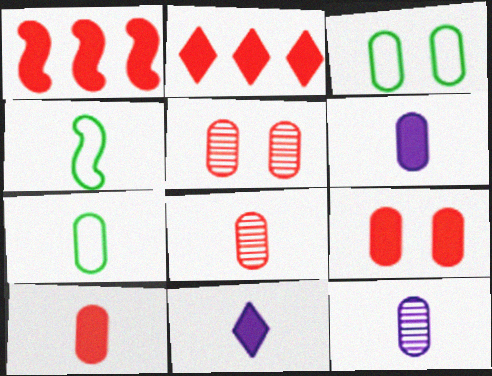[[4, 8, 11], 
[6, 7, 8], 
[7, 10, 12]]